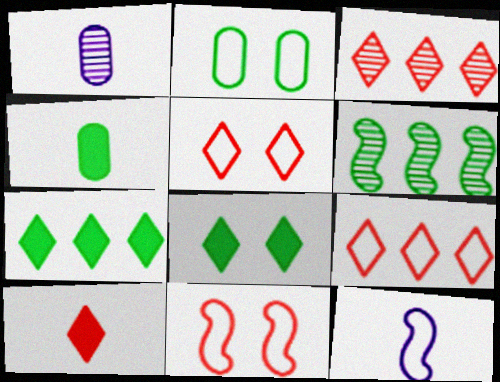[[1, 7, 11], 
[2, 9, 12], 
[3, 5, 10]]